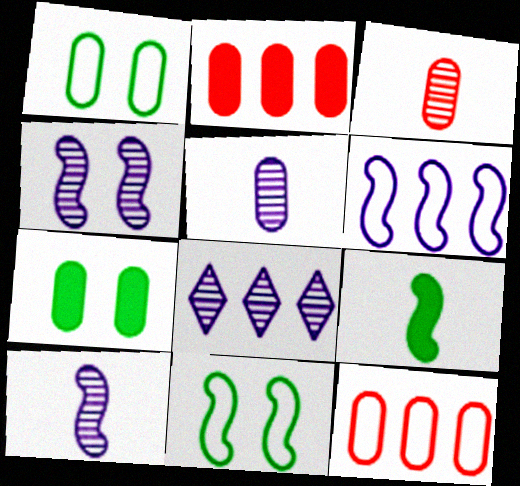[[1, 2, 5], 
[4, 5, 8], 
[5, 7, 12]]